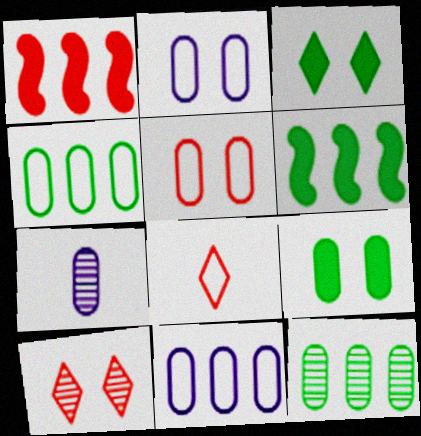[]